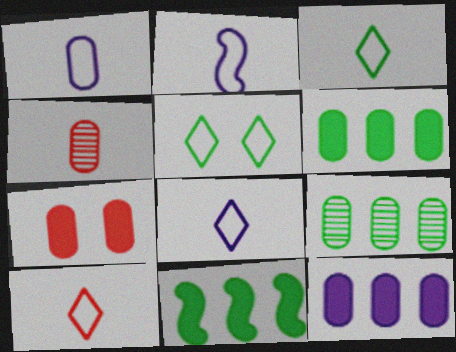[[1, 2, 8], 
[1, 7, 9], 
[3, 8, 10]]